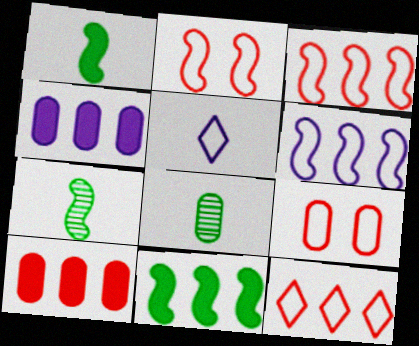[[4, 8, 9]]